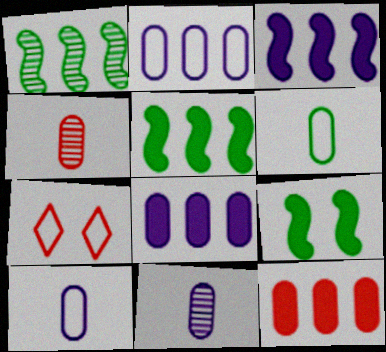[[5, 7, 11]]